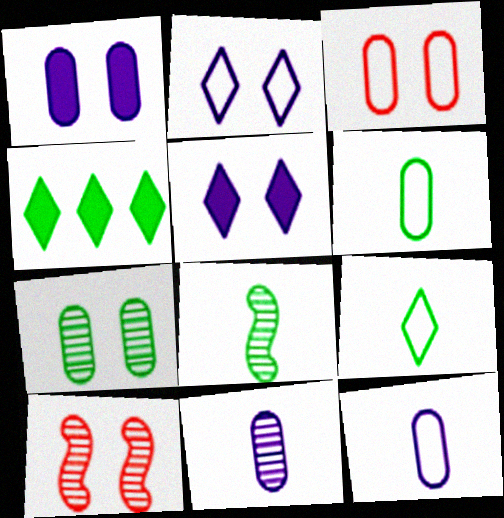[[1, 3, 7], 
[4, 10, 12]]